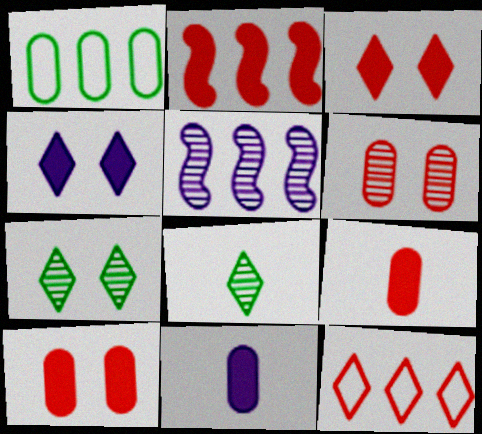[[1, 6, 11], 
[2, 3, 9], 
[4, 8, 12], 
[5, 6, 8]]